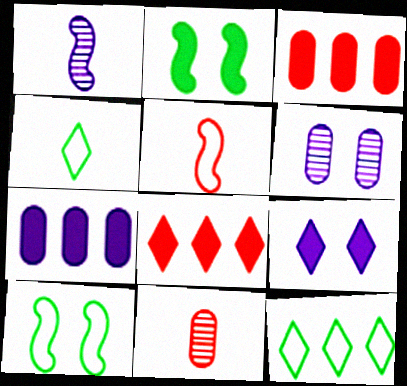[]